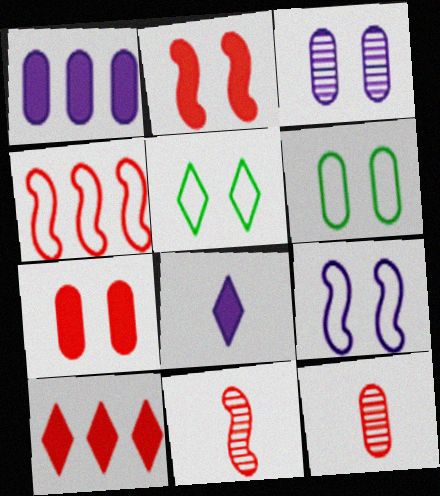[[1, 5, 11], 
[1, 6, 12], 
[2, 3, 5], 
[2, 4, 11], 
[3, 6, 7]]